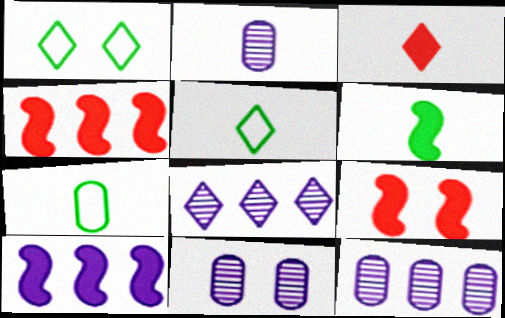[[1, 2, 4], 
[1, 3, 8], 
[1, 9, 11], 
[2, 11, 12], 
[4, 5, 11], 
[5, 9, 12], 
[6, 9, 10], 
[7, 8, 9]]